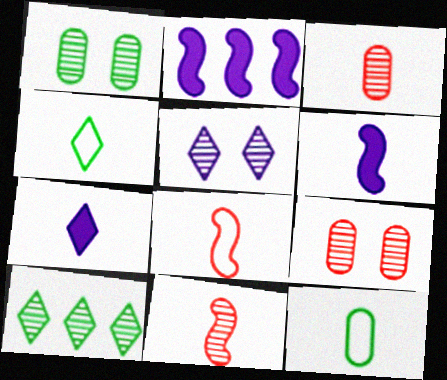[[2, 4, 9], 
[3, 4, 6], 
[7, 11, 12]]